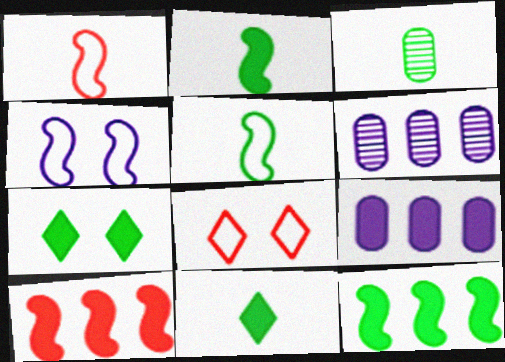[[1, 6, 7], 
[2, 6, 8], 
[3, 5, 11]]